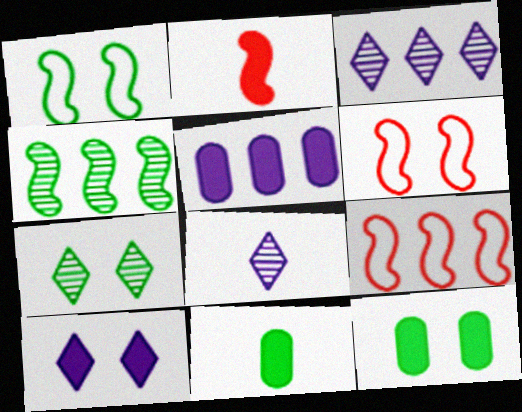[[1, 7, 12], 
[3, 6, 11], 
[8, 9, 12]]